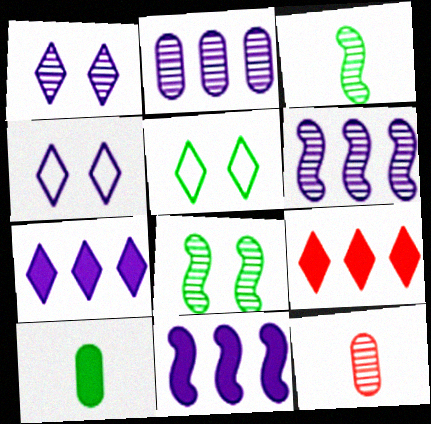[[5, 11, 12]]